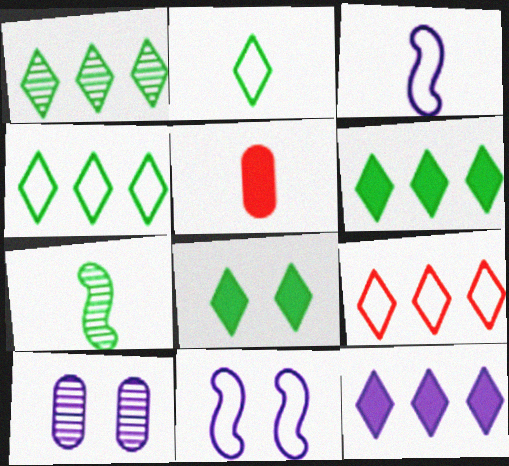[[1, 2, 8], 
[1, 4, 6], 
[1, 5, 11], 
[1, 9, 12], 
[3, 10, 12]]